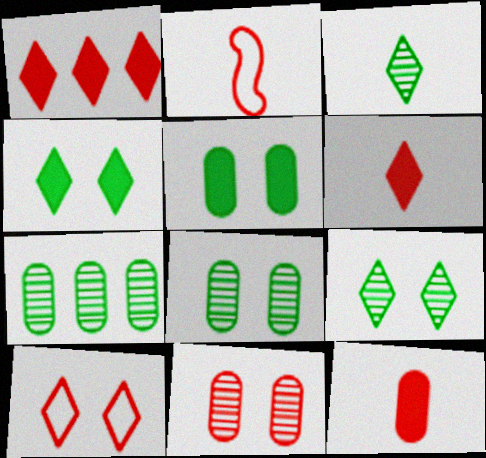[[1, 2, 11]]